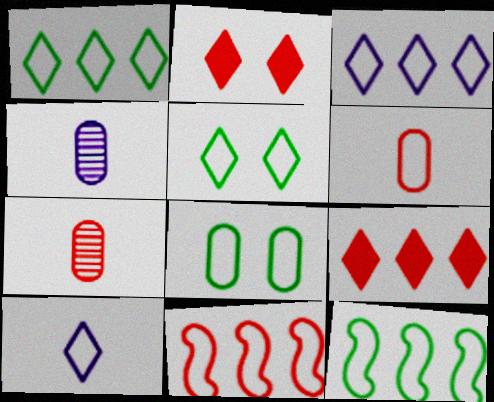[[2, 4, 12], 
[2, 7, 11], 
[8, 10, 11]]